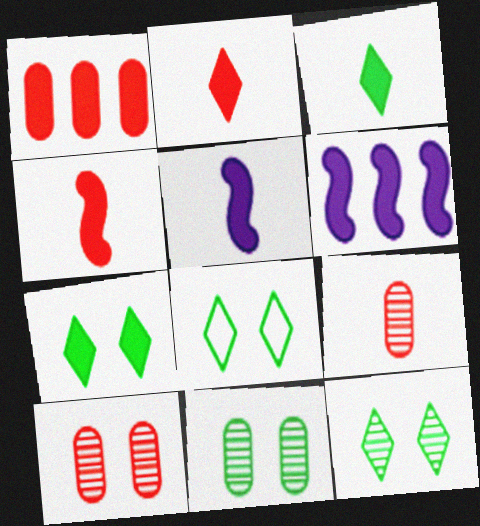[[1, 5, 7], 
[6, 8, 9], 
[7, 8, 12]]